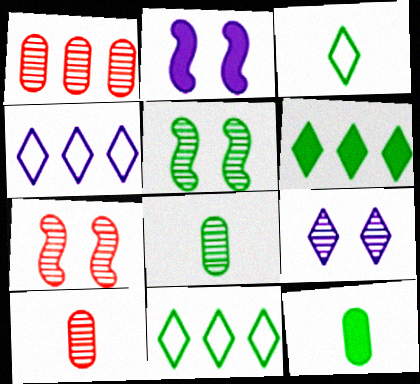[[1, 2, 3], 
[2, 10, 11], 
[4, 7, 12], 
[5, 11, 12]]